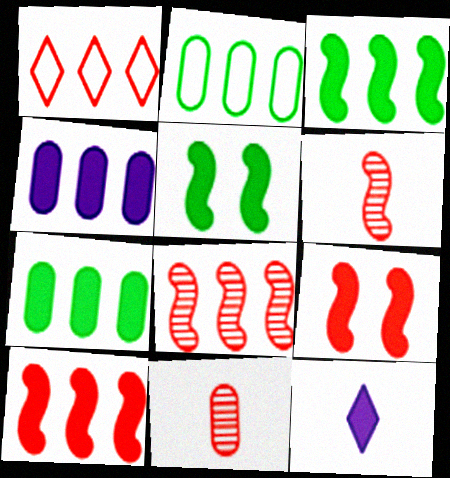[[1, 9, 11], 
[7, 9, 12]]